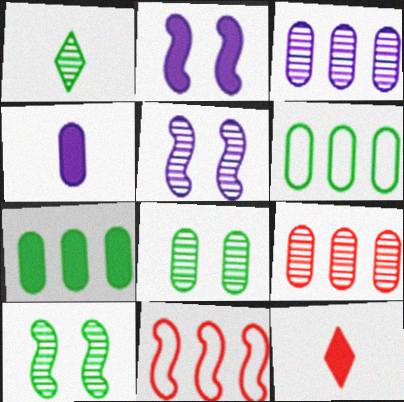[[1, 5, 9], 
[2, 7, 12], 
[5, 6, 12]]